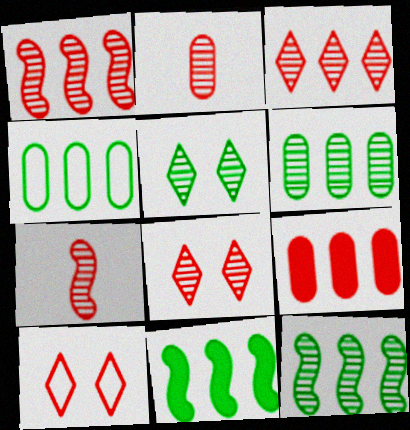[[1, 2, 8], 
[7, 9, 10]]